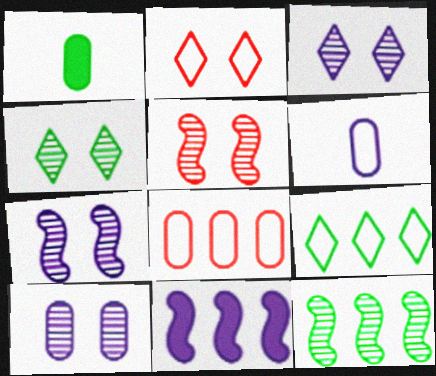[[1, 8, 10], 
[3, 6, 11], 
[3, 7, 10], 
[4, 5, 10]]